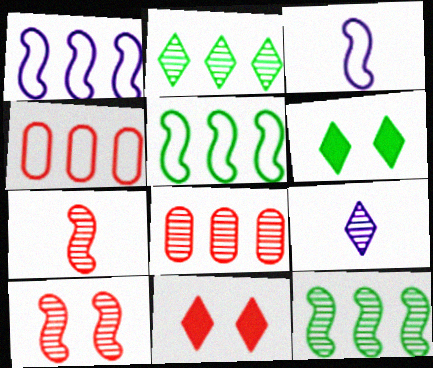[[3, 6, 8], 
[4, 7, 11]]